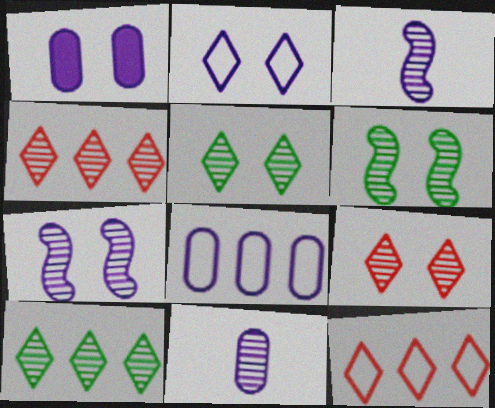[[1, 2, 7], 
[1, 8, 11], 
[4, 6, 11]]